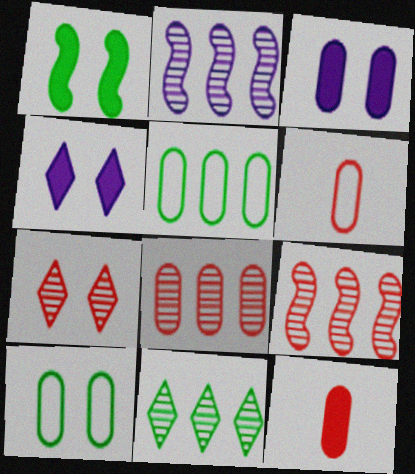[[2, 8, 11]]